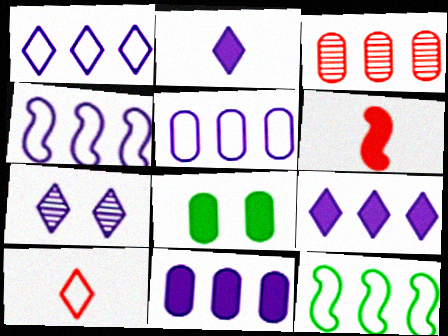[[1, 2, 7], 
[1, 4, 5], 
[3, 9, 12], 
[6, 8, 9]]